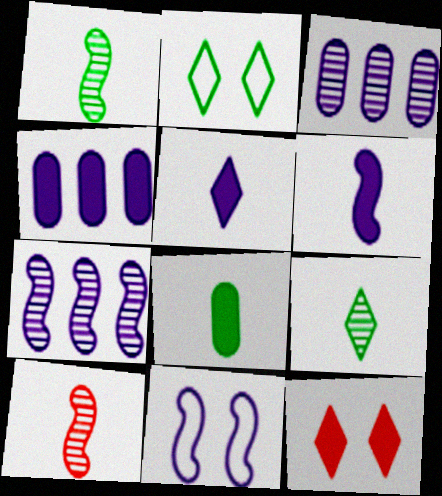[[2, 4, 10], 
[3, 5, 11], 
[6, 7, 11]]